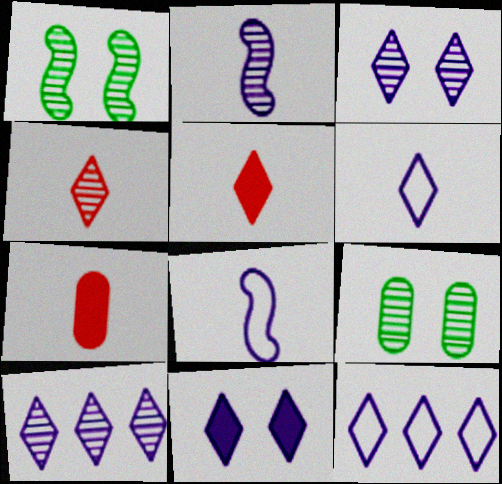[[1, 7, 12], 
[6, 10, 11]]